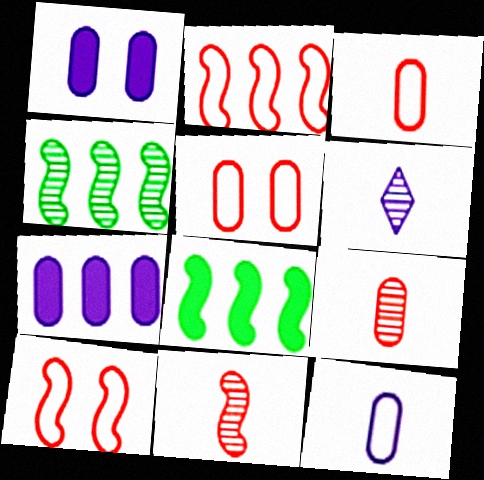[[5, 6, 8]]